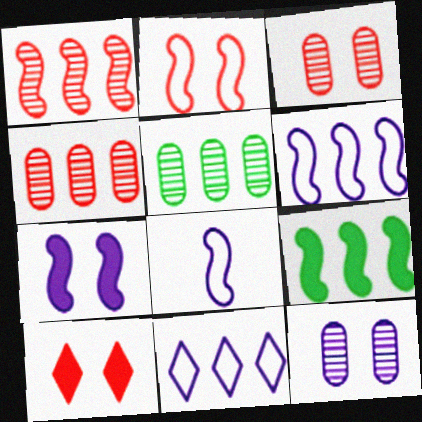[[1, 6, 9], 
[2, 3, 10], 
[4, 9, 11], 
[5, 8, 10]]